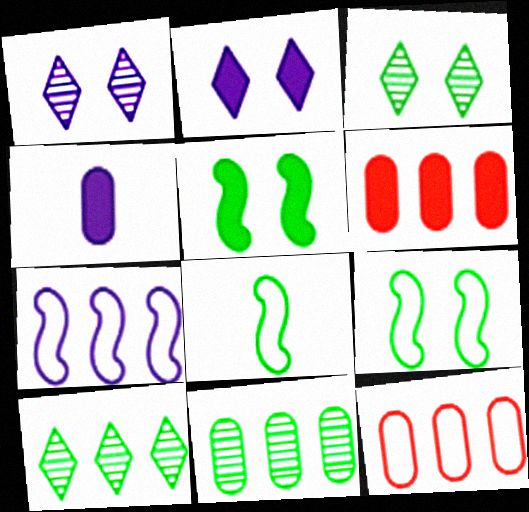[[1, 4, 7], 
[1, 6, 8], 
[6, 7, 10]]